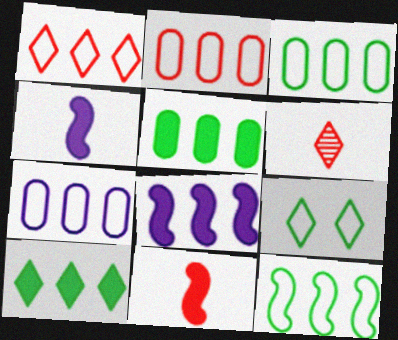[[1, 7, 12], 
[2, 3, 7]]